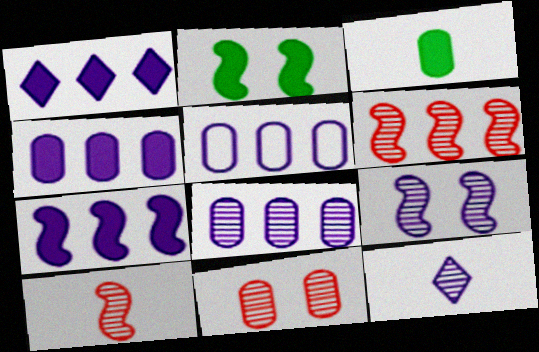[[1, 4, 7], 
[3, 5, 11], 
[4, 5, 8], 
[8, 9, 12]]